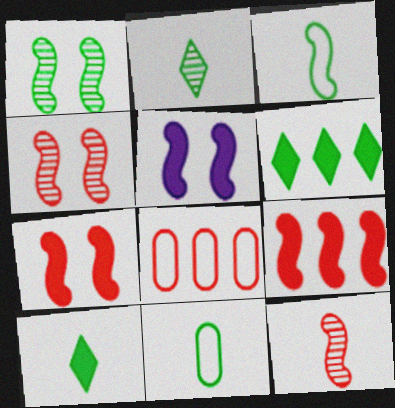[[1, 6, 11], 
[2, 5, 8]]